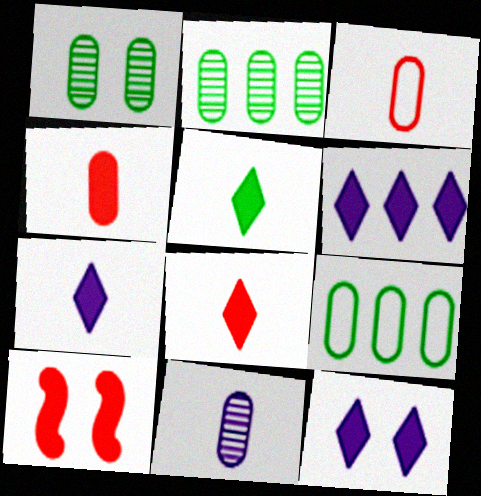[[5, 7, 8], 
[6, 7, 12]]